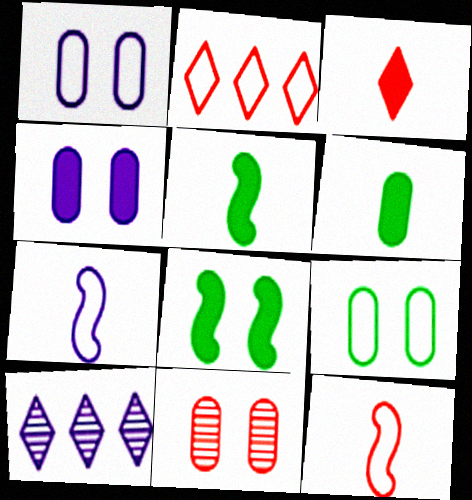[[2, 7, 9], 
[4, 7, 10], 
[4, 9, 11]]